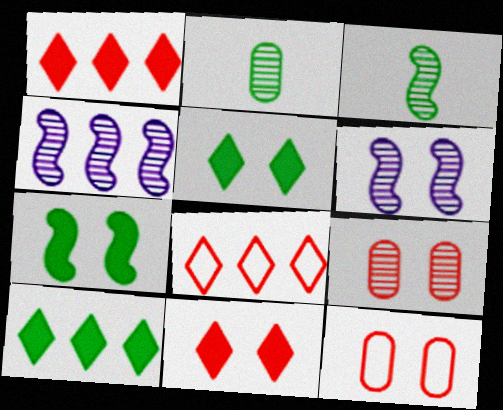[[5, 6, 12]]